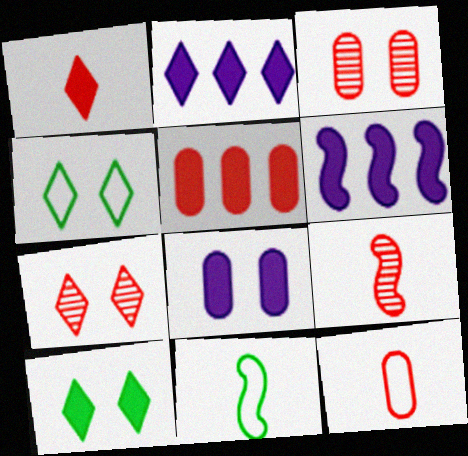[[1, 2, 10], 
[1, 9, 12], 
[2, 3, 11], 
[3, 5, 12]]